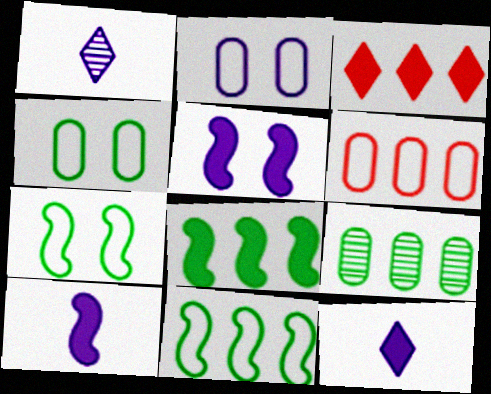[]